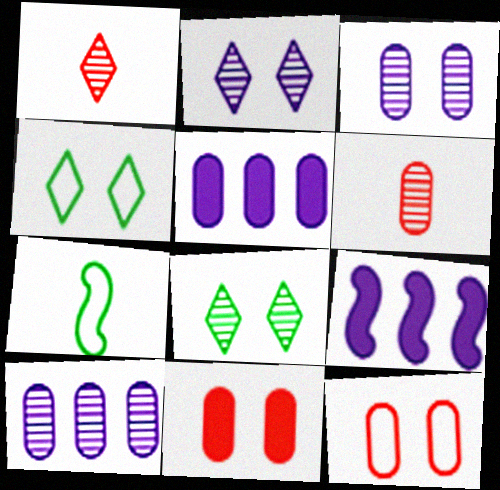[[4, 6, 9]]